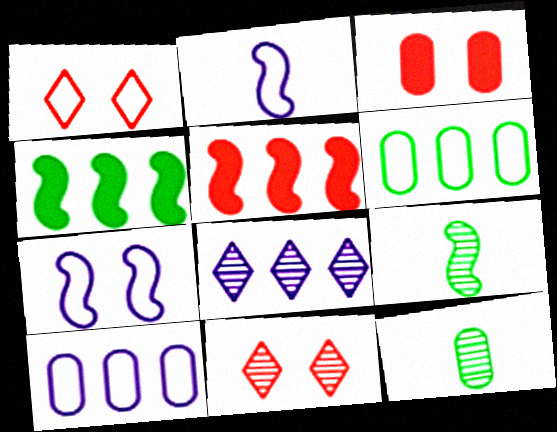[[1, 2, 6], 
[3, 10, 12], 
[5, 6, 8], 
[5, 7, 9]]